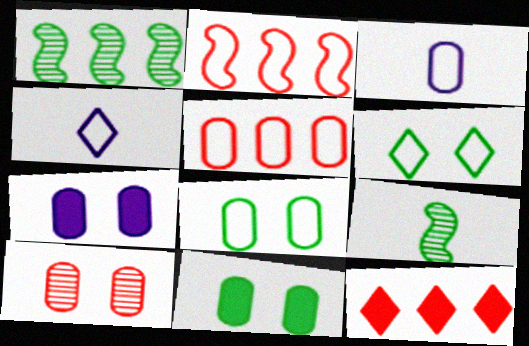[[2, 3, 6], 
[2, 4, 8], 
[3, 5, 8], 
[7, 8, 10]]